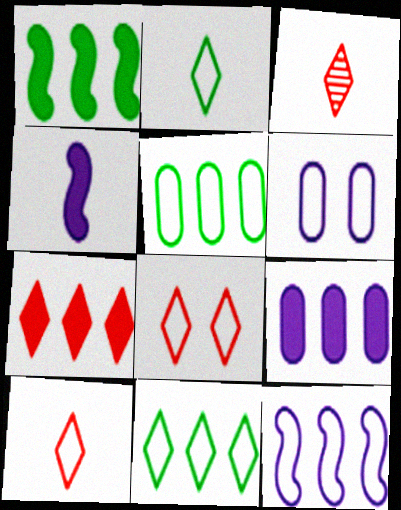[[1, 3, 6], 
[1, 7, 9], 
[3, 7, 8]]